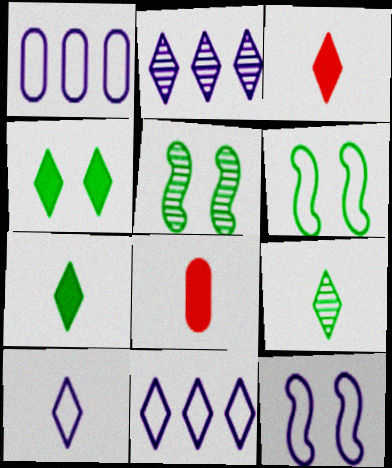[[1, 3, 5], 
[1, 10, 12], 
[2, 6, 8], 
[3, 9, 10], 
[5, 8, 11]]